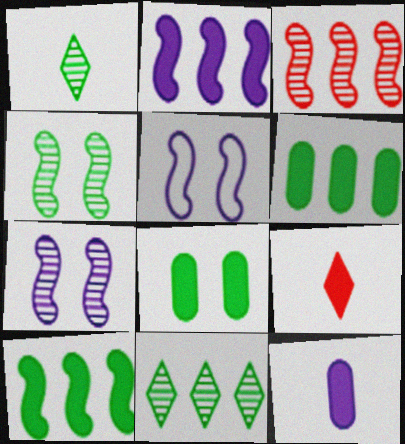[[2, 8, 9]]